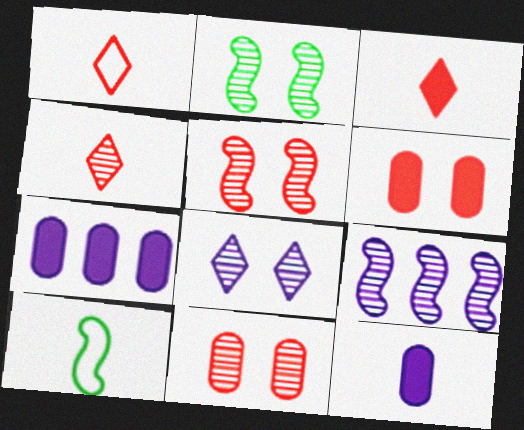[[1, 2, 7], 
[1, 3, 4], 
[2, 8, 11], 
[4, 10, 12]]